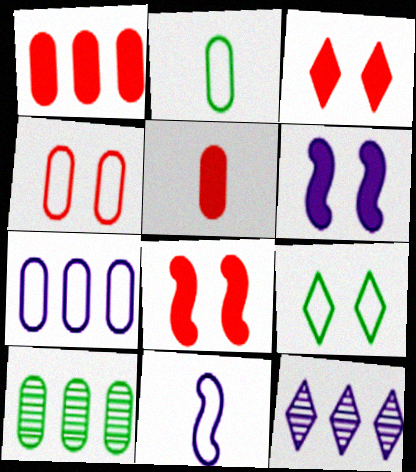[[1, 7, 10], 
[2, 4, 7], 
[2, 8, 12], 
[3, 10, 11]]